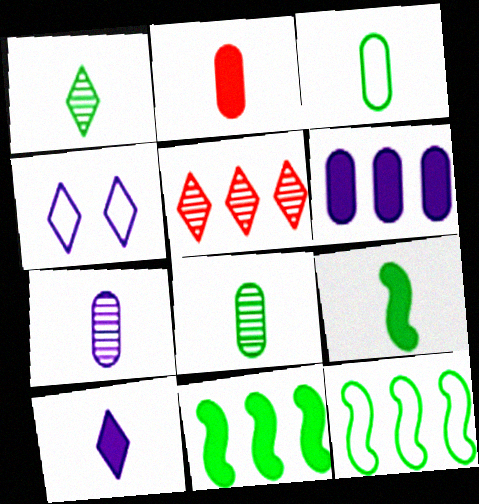[[1, 3, 9], 
[2, 3, 7], 
[2, 9, 10], 
[5, 6, 12]]